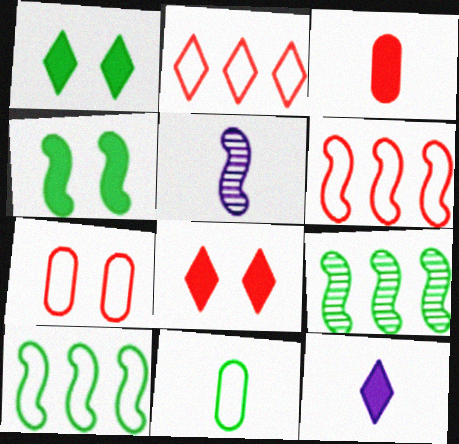[[1, 9, 11], 
[4, 5, 6], 
[7, 9, 12]]